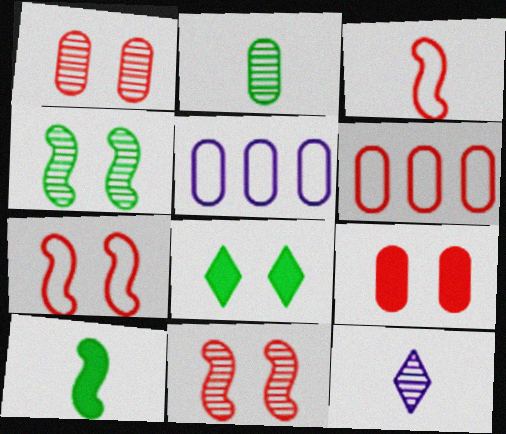[[2, 5, 9]]